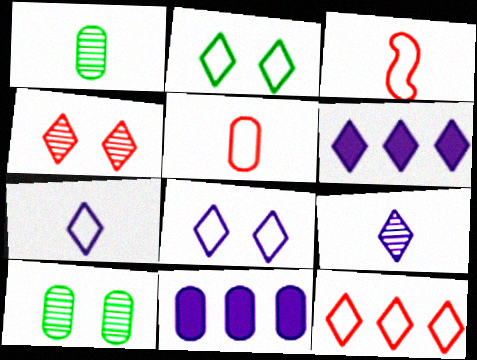[[2, 7, 12], 
[3, 6, 10], 
[5, 10, 11], 
[6, 8, 9]]